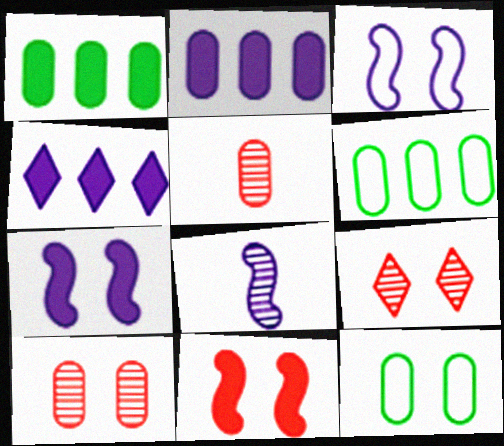[[2, 5, 12], 
[7, 9, 12]]